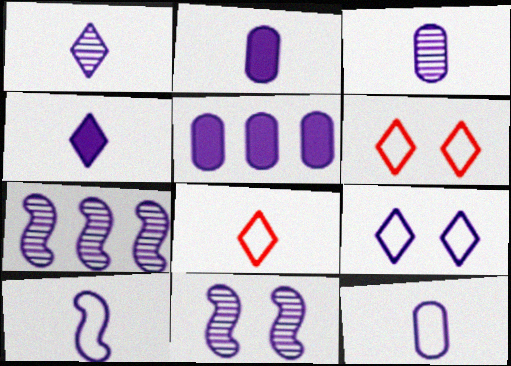[[1, 2, 10], 
[2, 3, 12], 
[2, 7, 9], 
[3, 4, 10]]